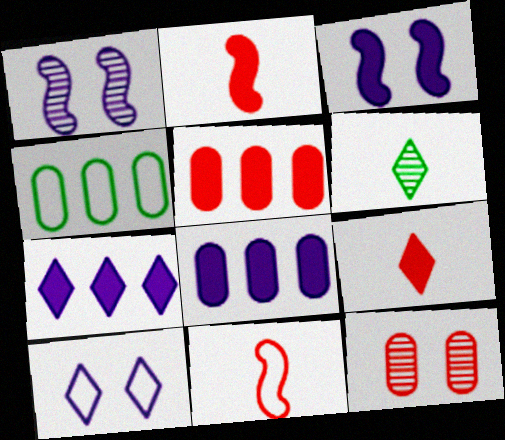[[1, 4, 9], 
[4, 10, 11]]